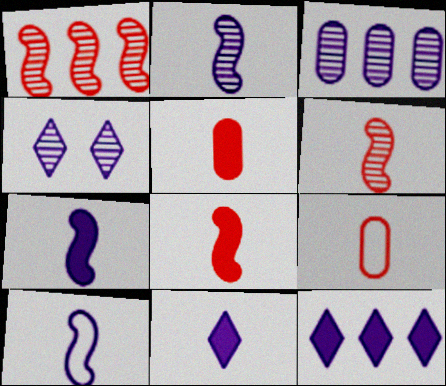[[2, 3, 4], 
[2, 7, 10]]